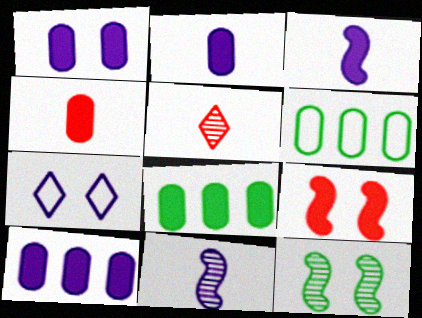[[1, 2, 10], 
[1, 4, 8], 
[7, 10, 11]]